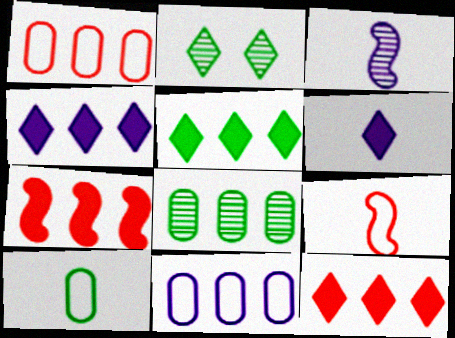[[4, 5, 12]]